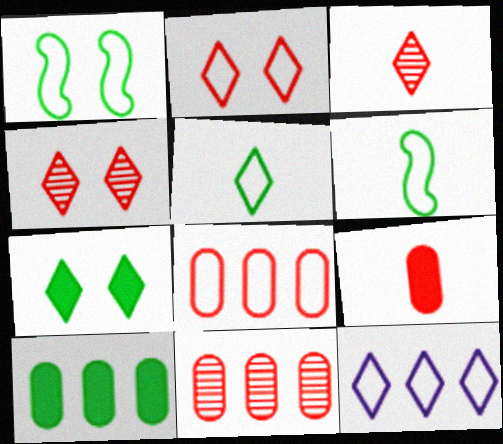[[2, 5, 12], 
[3, 7, 12]]